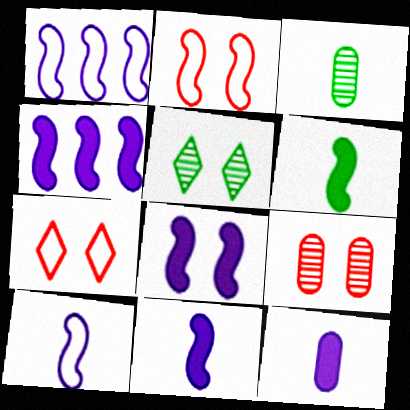[[3, 4, 7], 
[4, 8, 11]]